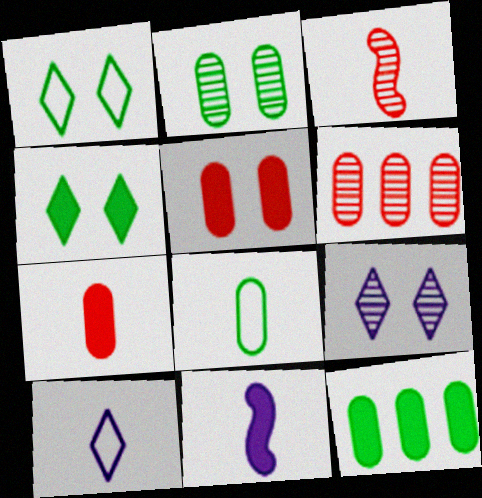[[1, 6, 11], 
[2, 8, 12]]